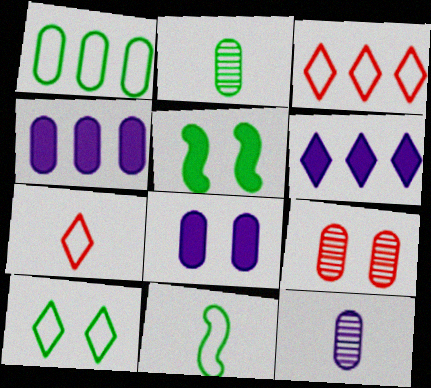[[1, 10, 11], 
[3, 5, 12], 
[6, 9, 11]]